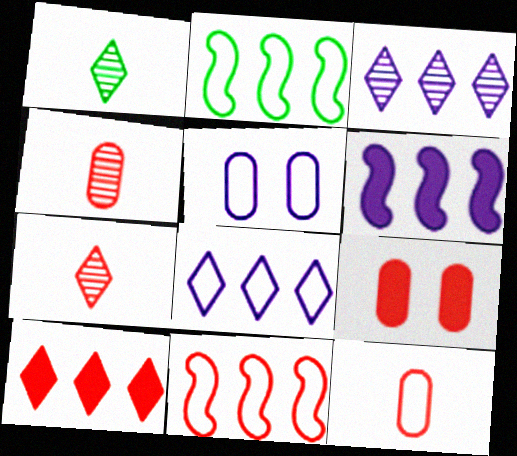[[7, 9, 11]]